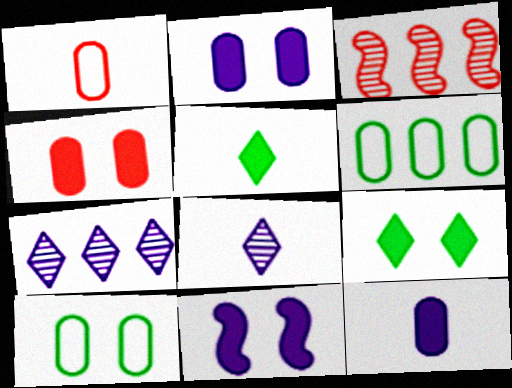[[4, 9, 11]]